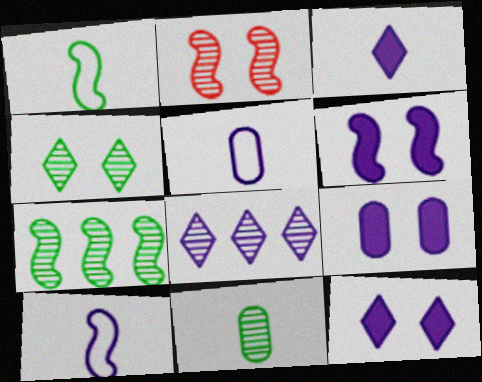[[2, 8, 11], 
[4, 7, 11], 
[5, 6, 8], 
[6, 9, 12], 
[8, 9, 10]]